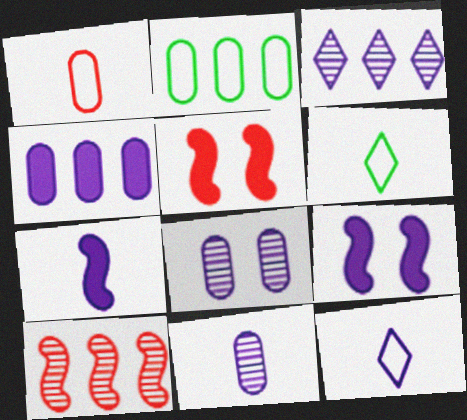[[7, 11, 12]]